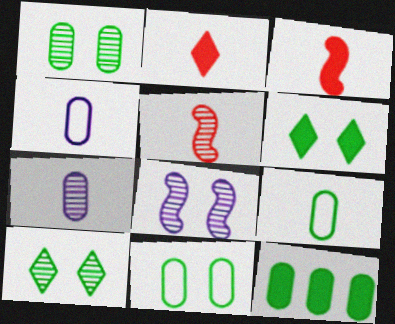[[1, 9, 12]]